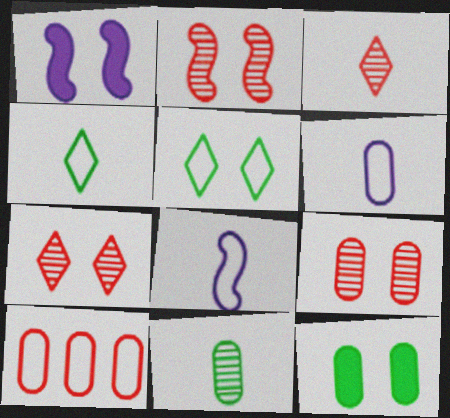[[1, 5, 9], 
[2, 7, 9], 
[5, 8, 10]]